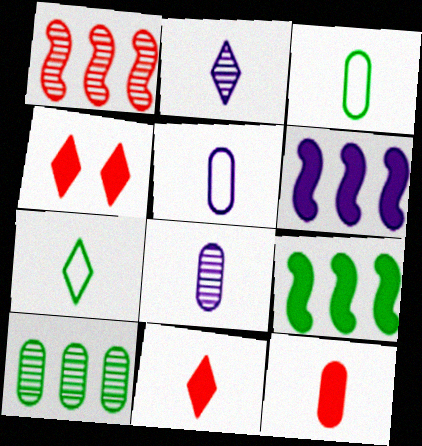[[2, 7, 11], 
[3, 8, 12]]